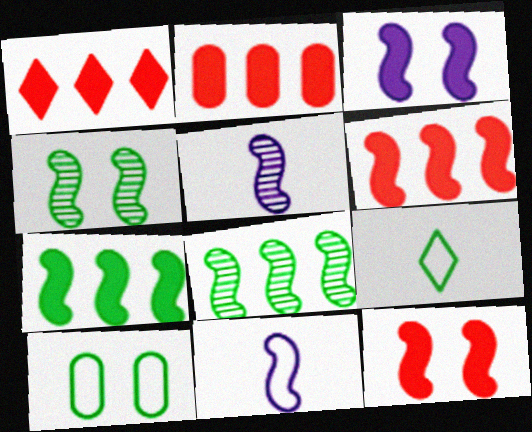[[1, 2, 6], 
[1, 5, 10], 
[4, 6, 11], 
[8, 11, 12]]